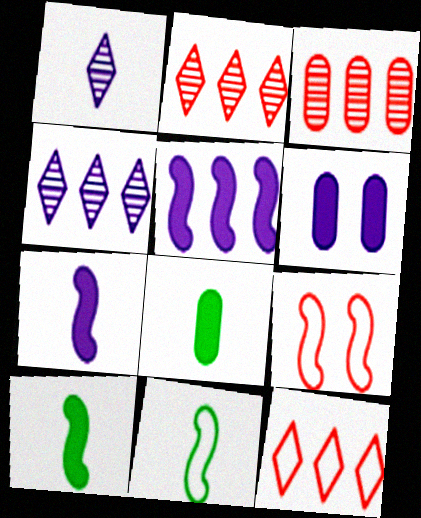[[2, 6, 11], 
[4, 8, 9]]